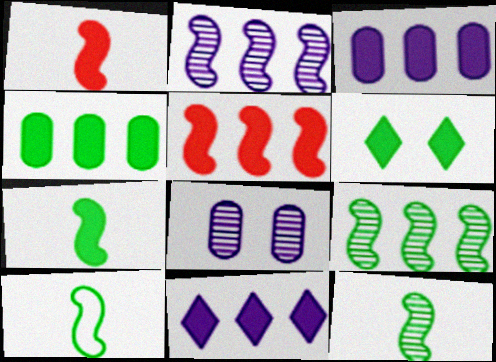[[1, 3, 6], 
[4, 5, 11], 
[4, 6, 7], 
[7, 10, 12]]